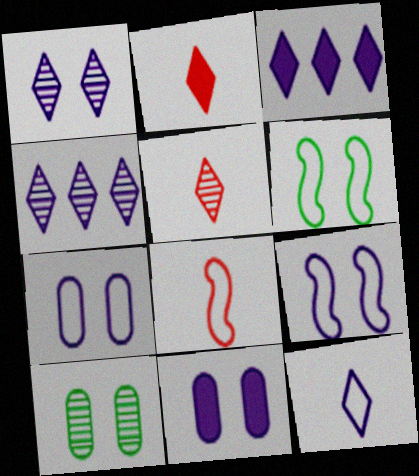[[1, 3, 12], 
[1, 9, 11], 
[3, 8, 10]]